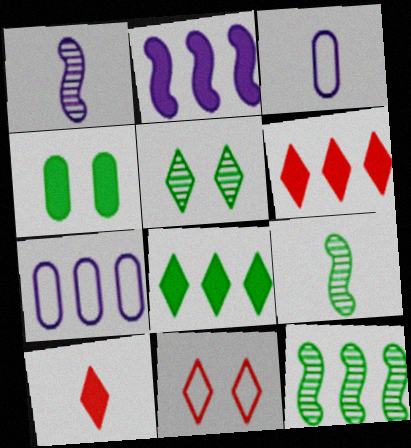[[2, 4, 10], 
[3, 9, 10], 
[6, 7, 12]]